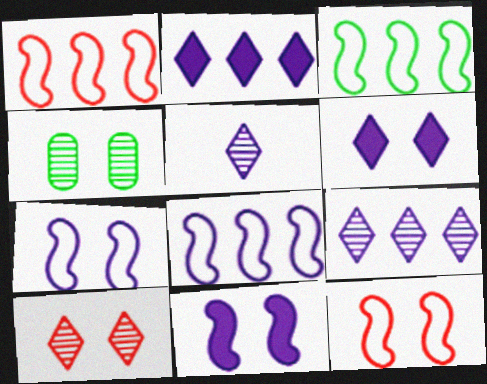[[1, 3, 8], 
[4, 6, 12]]